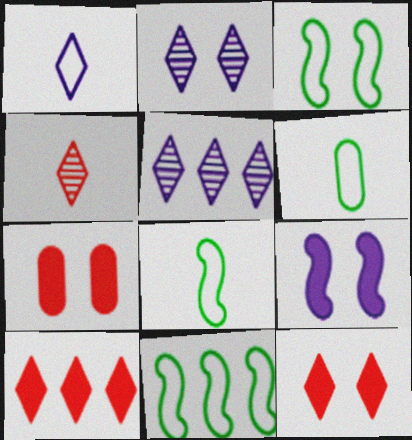[[2, 3, 7], 
[3, 8, 11], 
[5, 7, 8]]